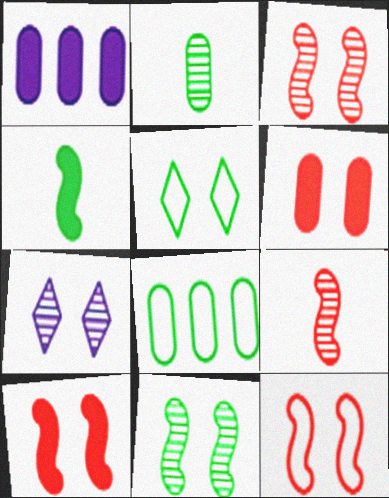[[1, 5, 9], 
[3, 10, 12]]